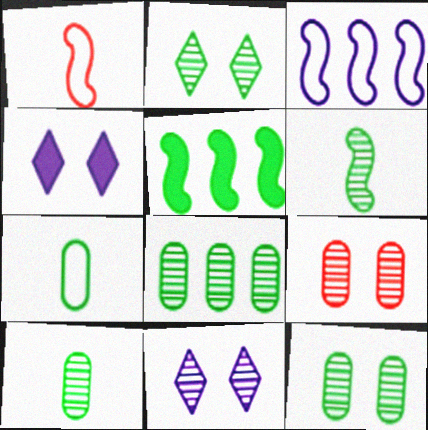[[1, 4, 8], 
[2, 5, 7], 
[2, 6, 8], 
[8, 10, 12]]